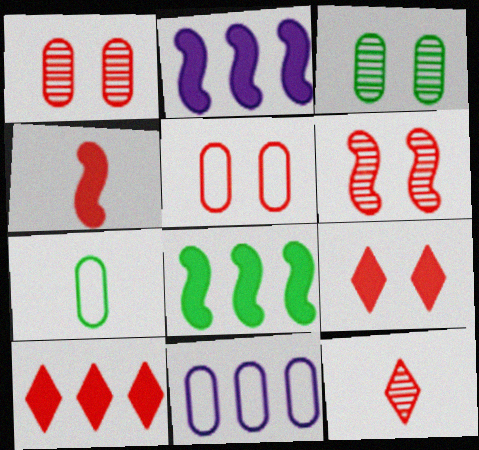[[5, 6, 9], 
[5, 7, 11]]